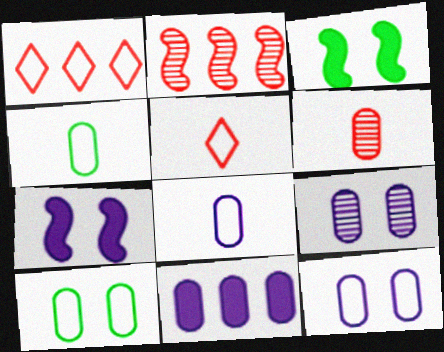[[6, 10, 11], 
[8, 9, 11]]